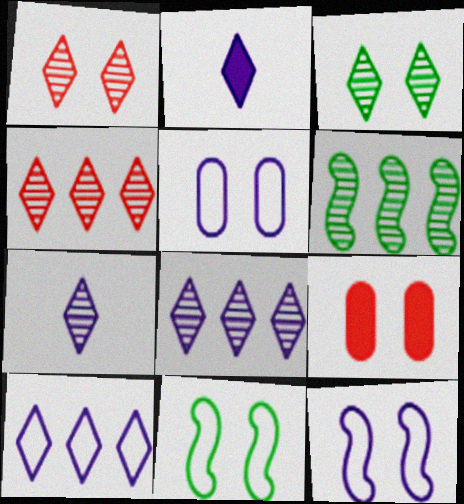[[3, 4, 7], 
[3, 9, 12]]